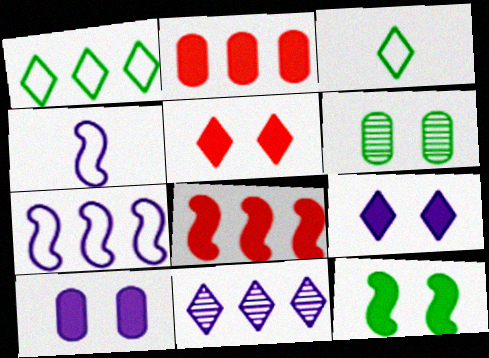[[3, 5, 11], 
[4, 10, 11], 
[5, 10, 12]]